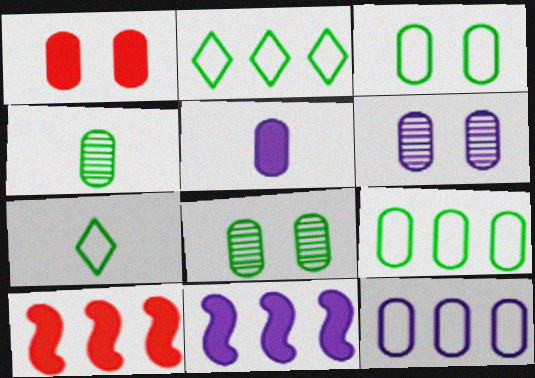[[1, 3, 6], 
[1, 4, 12], 
[5, 6, 12], 
[6, 7, 10]]